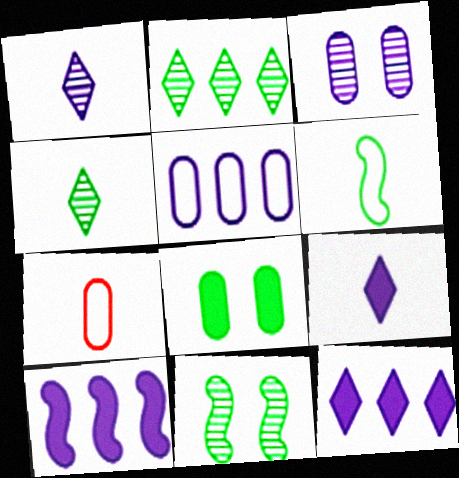[[2, 6, 8], 
[7, 11, 12]]